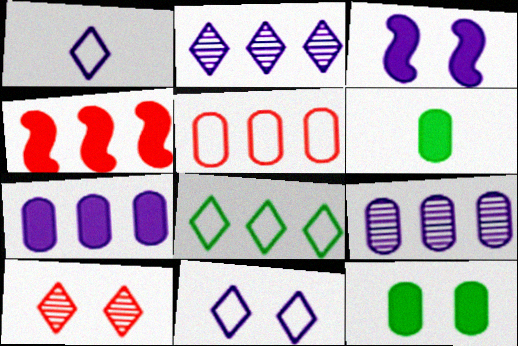[[1, 3, 9], 
[4, 8, 9]]